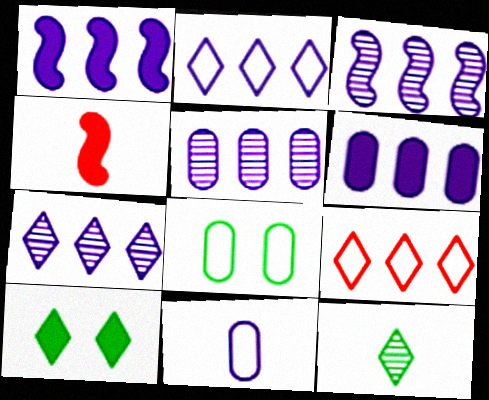[[1, 2, 5], 
[2, 3, 6], 
[3, 5, 7], 
[4, 6, 10], 
[4, 7, 8], 
[4, 11, 12]]